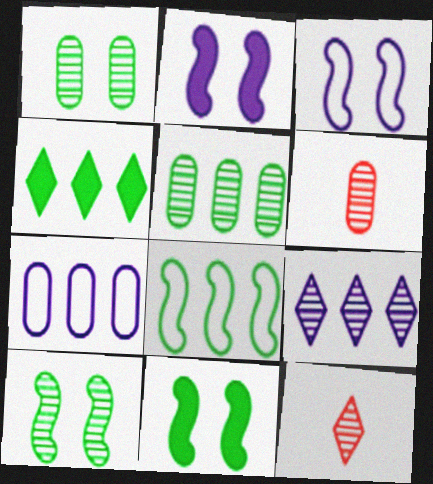[[3, 4, 6], 
[4, 5, 8], 
[6, 9, 10], 
[7, 11, 12]]